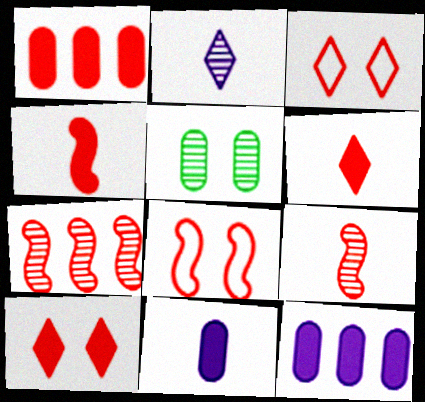[[1, 3, 9], 
[1, 4, 10], 
[2, 5, 7], 
[4, 7, 8]]